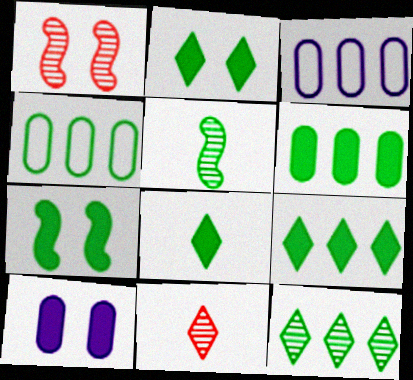[[1, 3, 8], 
[2, 4, 5], 
[2, 8, 9], 
[3, 7, 11], 
[6, 7, 8]]